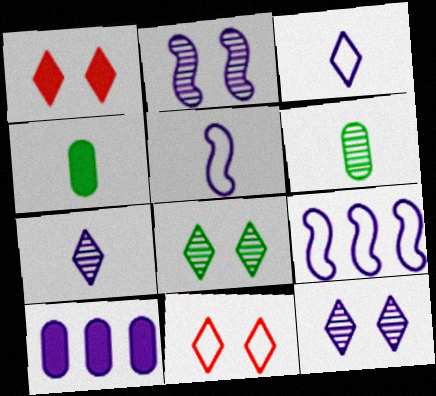[[1, 6, 9], 
[2, 3, 10], 
[5, 10, 12]]